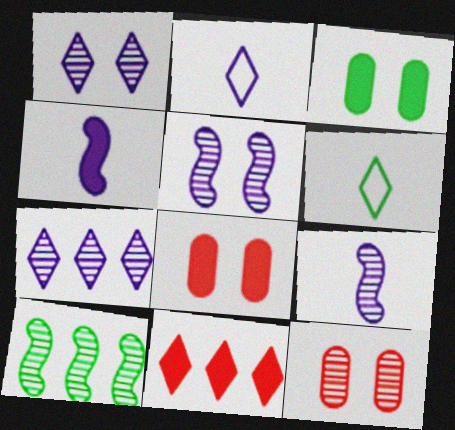[[1, 6, 11], 
[2, 8, 10], 
[3, 4, 11], 
[3, 6, 10]]